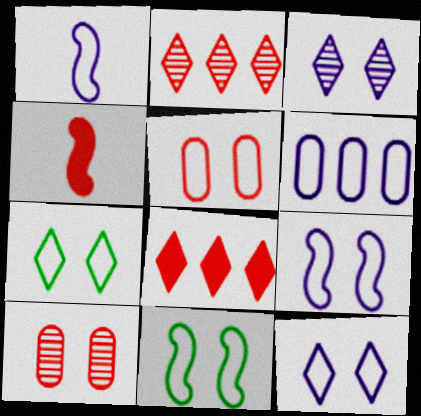[[1, 6, 12], 
[2, 4, 5], 
[5, 7, 9], 
[5, 11, 12]]